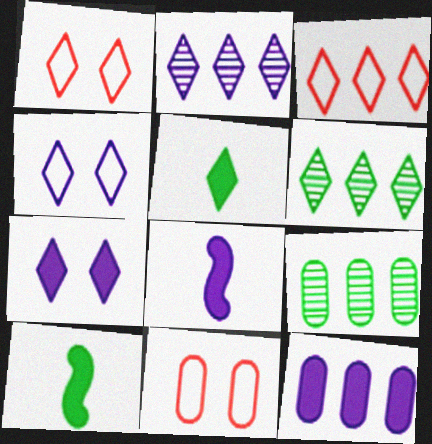[[1, 2, 5], 
[1, 8, 9], 
[2, 10, 11], 
[6, 8, 11], 
[7, 8, 12]]